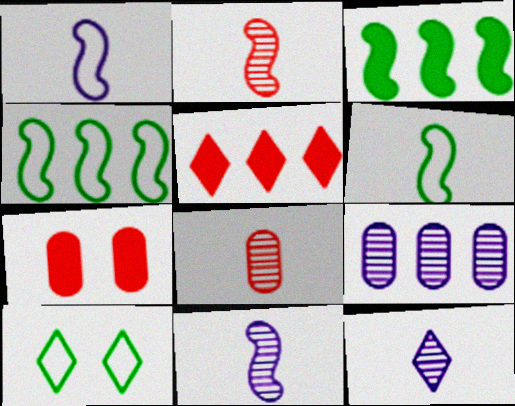[[4, 5, 9], 
[4, 7, 12], 
[5, 10, 12]]